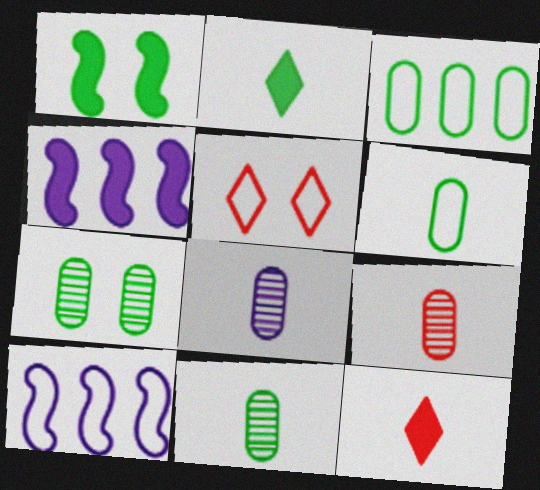[[4, 5, 11], 
[5, 6, 10], 
[7, 10, 12], 
[8, 9, 11]]